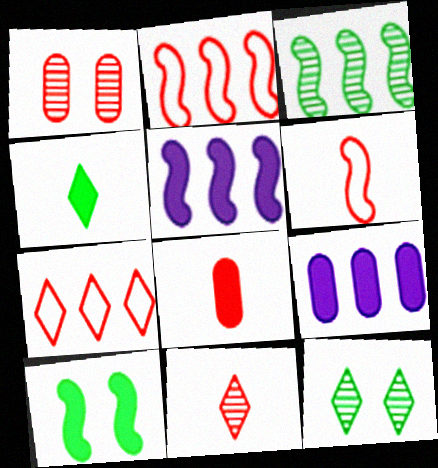[[2, 3, 5], 
[3, 7, 9], 
[6, 8, 11], 
[6, 9, 12]]